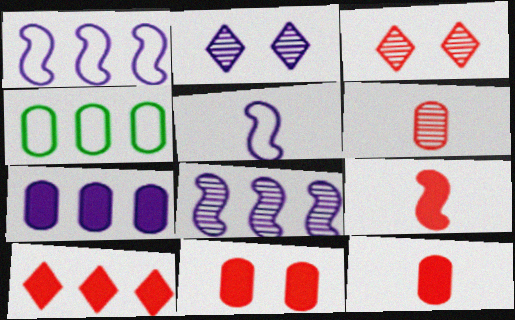[[2, 4, 9], 
[2, 5, 7], 
[4, 8, 10], 
[9, 10, 11]]